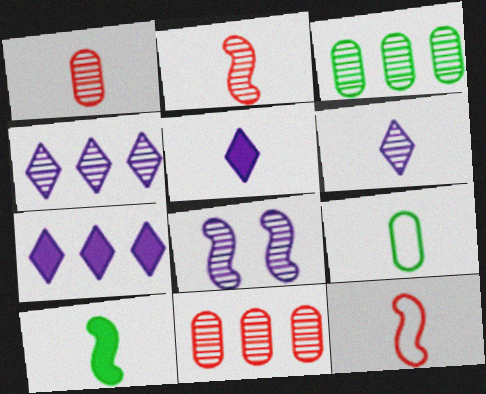[[2, 5, 9]]